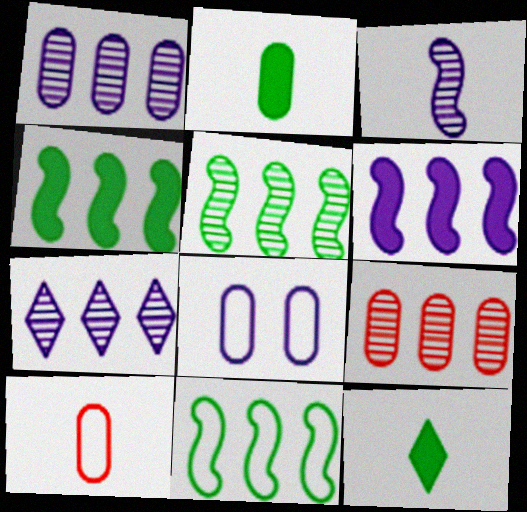[[2, 8, 9], 
[3, 10, 12], 
[4, 5, 11], 
[5, 7, 9]]